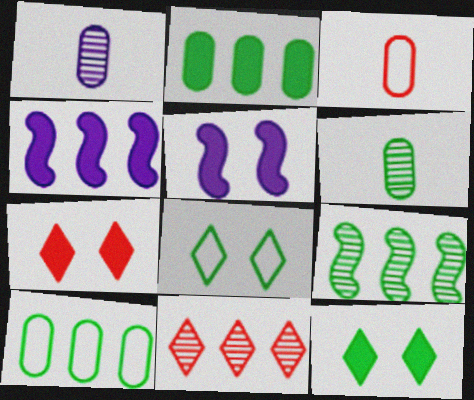[[4, 10, 11]]